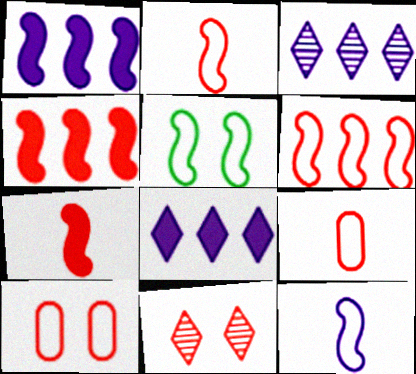[[4, 9, 11], 
[5, 6, 12]]